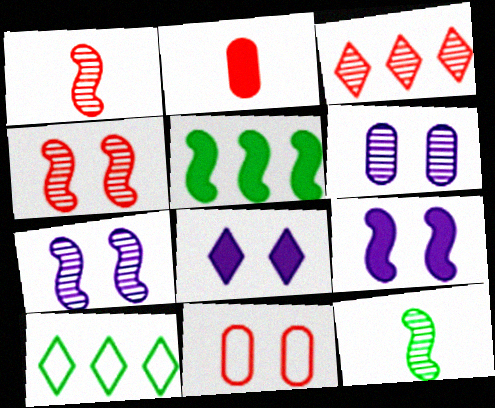[[2, 5, 8], 
[2, 7, 10], 
[3, 6, 12]]